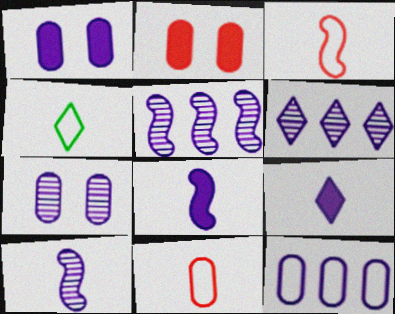[[2, 4, 5], 
[6, 7, 10]]